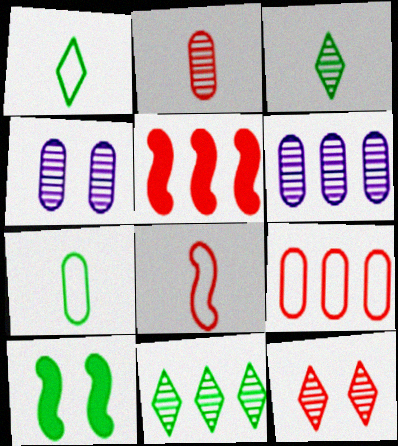[[1, 4, 5], 
[7, 10, 11]]